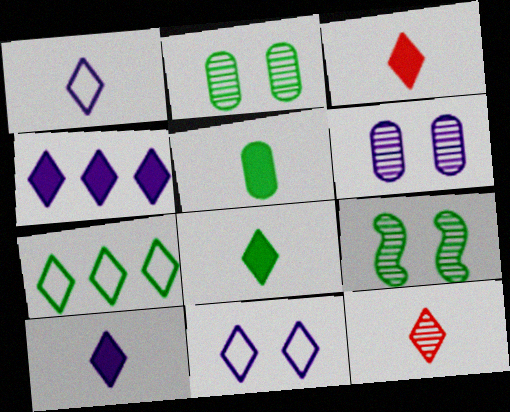[[1, 8, 12], 
[3, 8, 10], 
[5, 7, 9]]